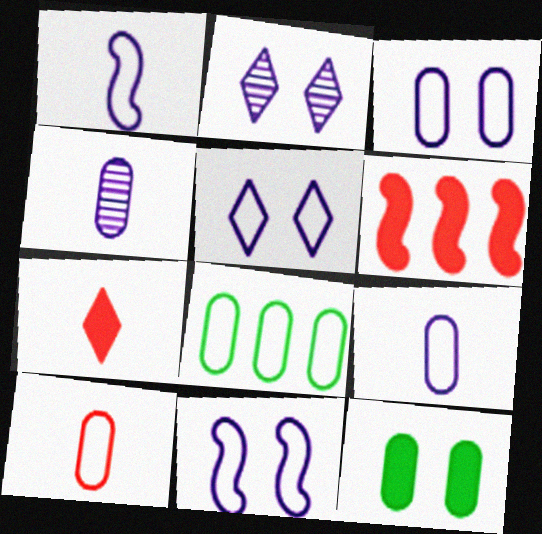[[3, 5, 11], 
[3, 8, 10]]